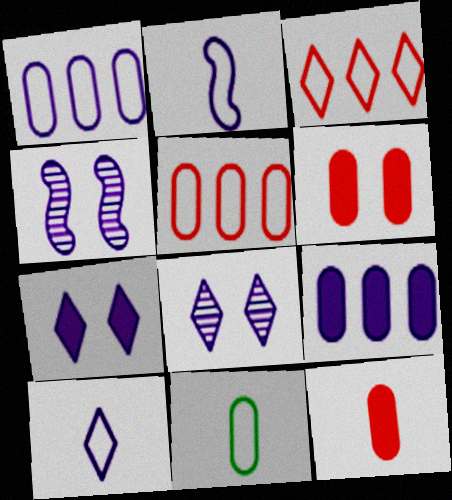[[2, 8, 9], 
[4, 9, 10]]